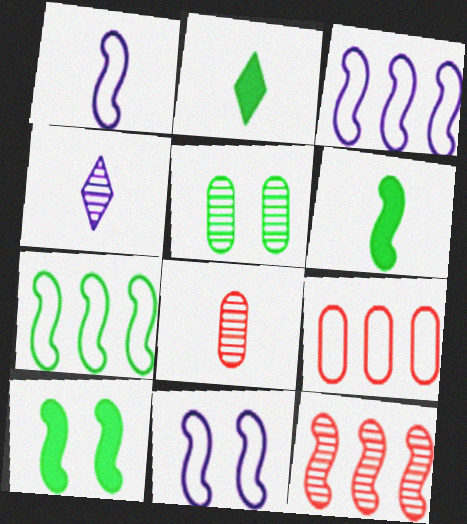[[1, 2, 8], 
[1, 3, 11], 
[1, 10, 12], 
[2, 5, 7], 
[4, 5, 12], 
[4, 9, 10], 
[6, 11, 12]]